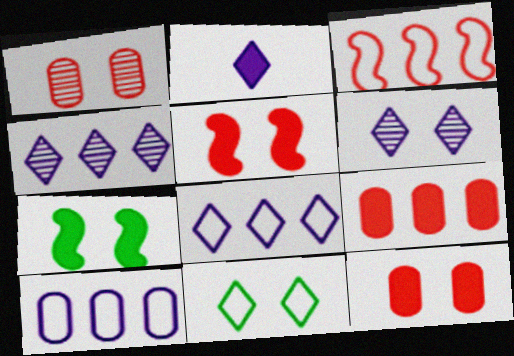[[2, 6, 8], 
[2, 7, 9]]